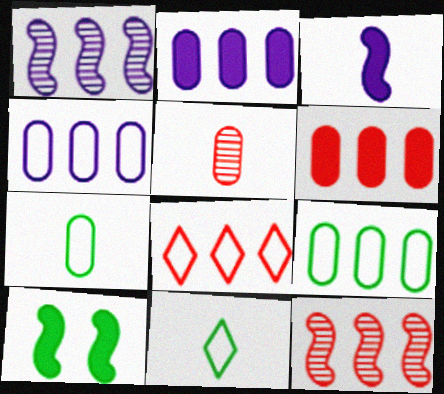[[3, 5, 11], 
[6, 8, 12]]